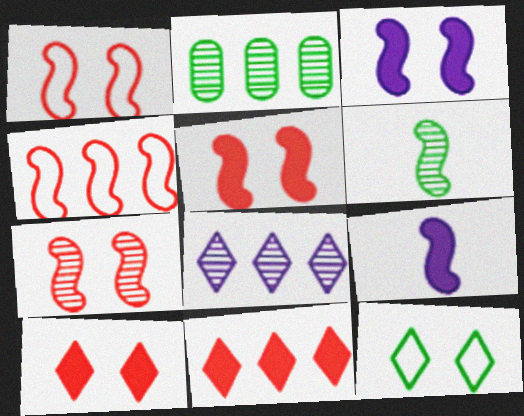[[1, 5, 7], 
[3, 4, 6]]